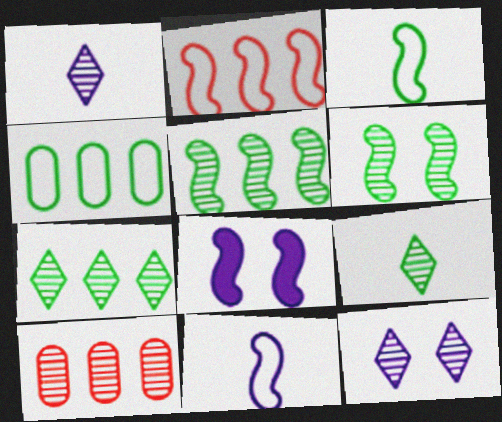[[1, 6, 10]]